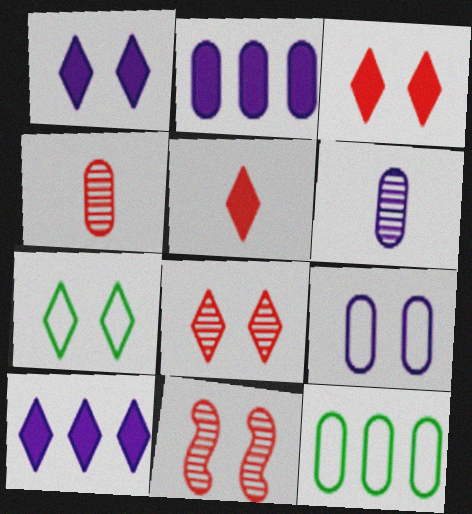[[1, 7, 8], 
[2, 6, 9]]